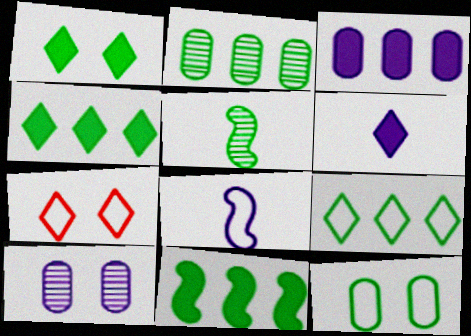[[2, 9, 11], 
[3, 5, 7], 
[4, 5, 12]]